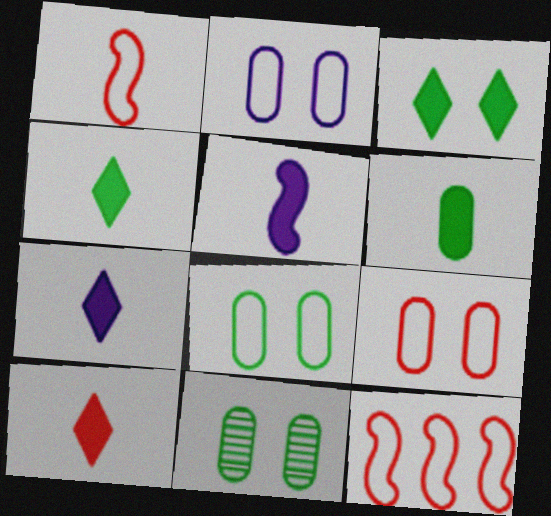[[2, 8, 9], 
[4, 7, 10], 
[5, 6, 10], 
[7, 11, 12]]